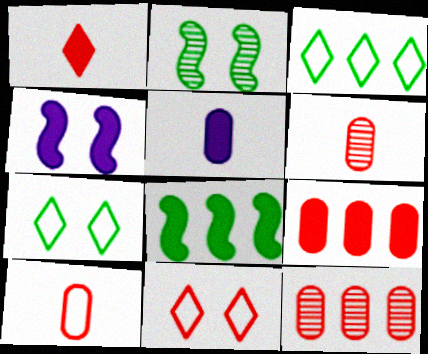[[3, 4, 6]]